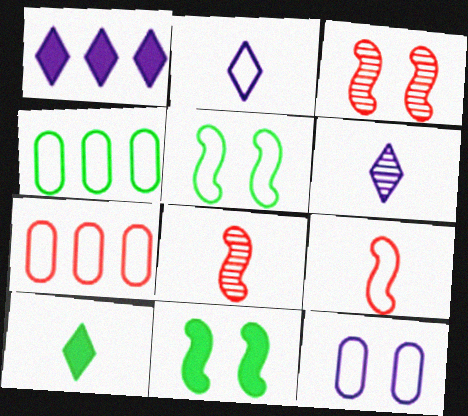[[2, 5, 7], 
[6, 7, 11]]